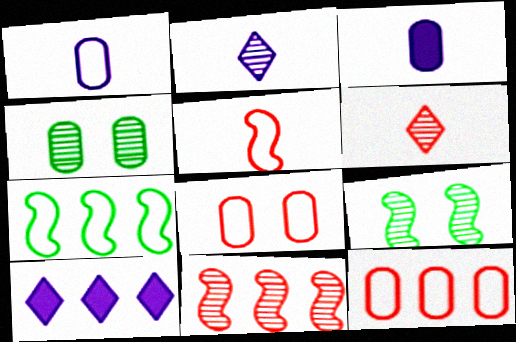[[2, 4, 11], 
[3, 4, 12], 
[4, 5, 10]]